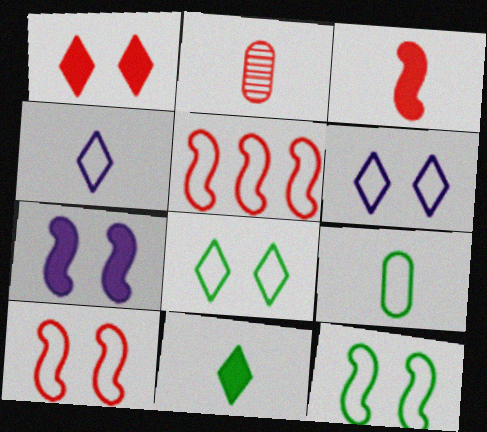[[1, 2, 5], 
[5, 6, 9]]